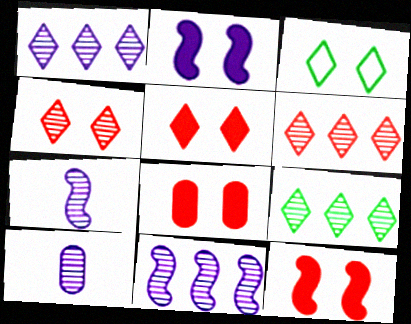[[1, 6, 9], 
[5, 8, 12]]